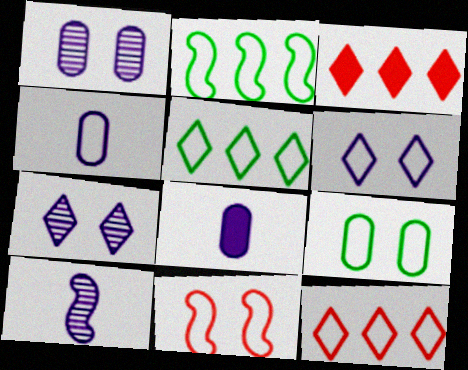[[3, 9, 10], 
[4, 5, 11], 
[6, 9, 11]]